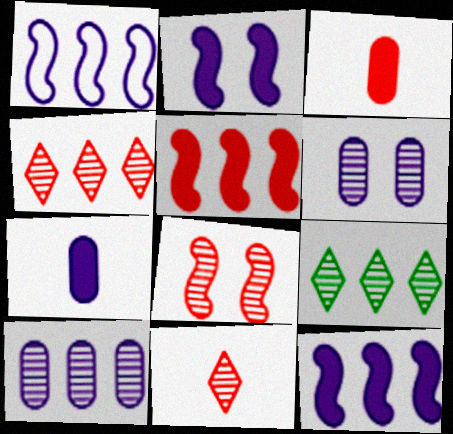[]